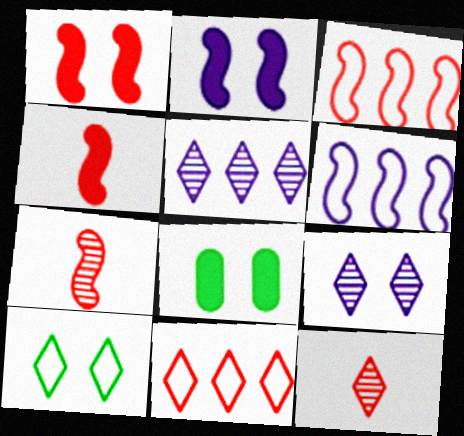[[1, 3, 7], 
[6, 8, 12]]